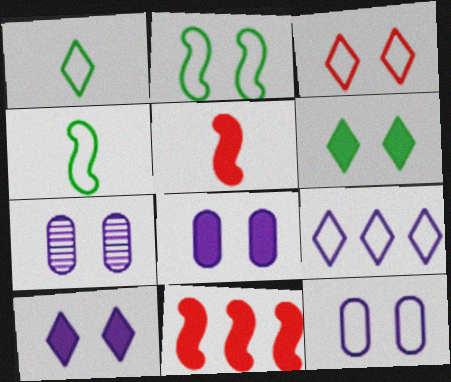[[1, 3, 9], 
[1, 7, 11], 
[2, 3, 12], 
[7, 8, 12]]